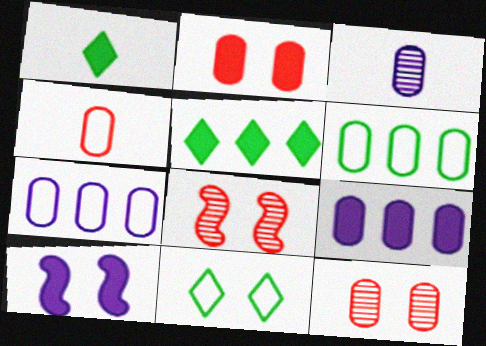[[1, 7, 8], 
[2, 3, 6], 
[10, 11, 12]]